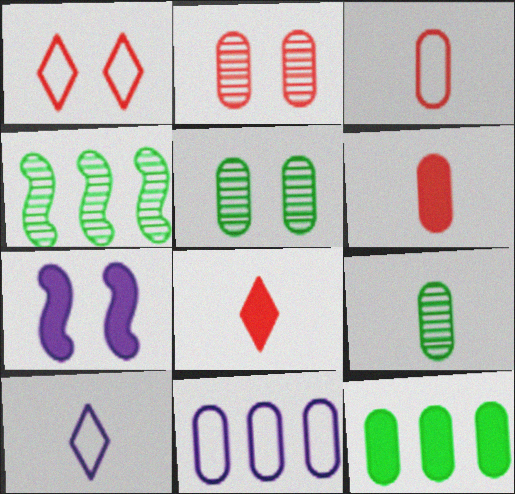[[1, 5, 7], 
[5, 6, 11], 
[7, 8, 12]]